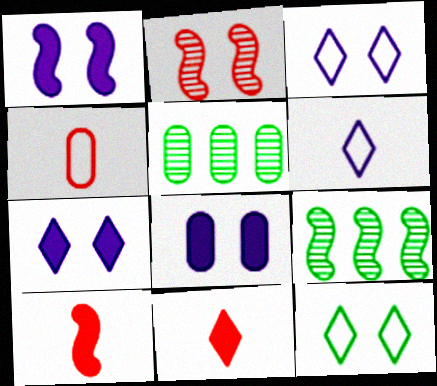[[1, 7, 8], 
[2, 8, 12], 
[3, 5, 10], 
[4, 5, 8], 
[4, 7, 9]]